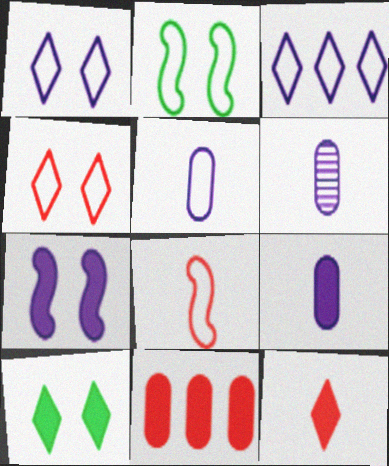[[3, 6, 7], 
[5, 6, 9]]